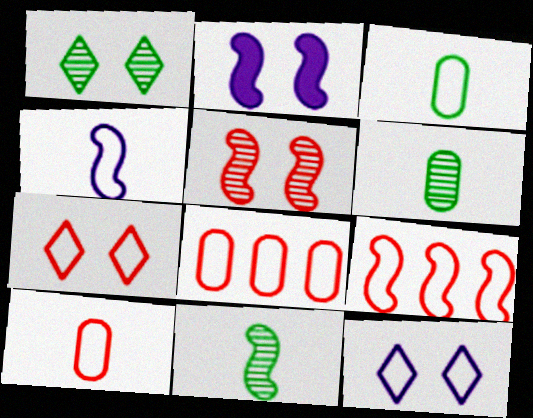[[2, 9, 11], 
[3, 9, 12], 
[7, 9, 10]]